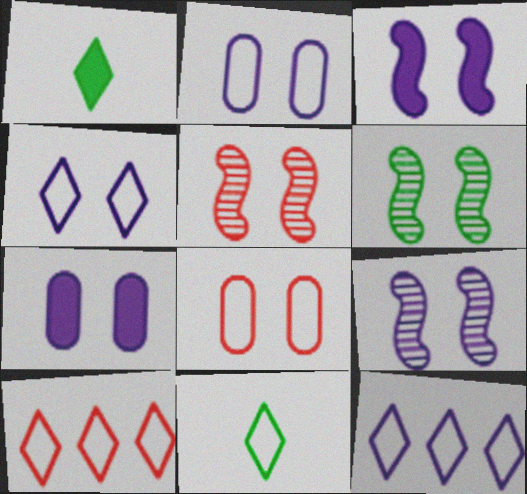[[4, 7, 9], 
[4, 10, 11], 
[5, 6, 9]]